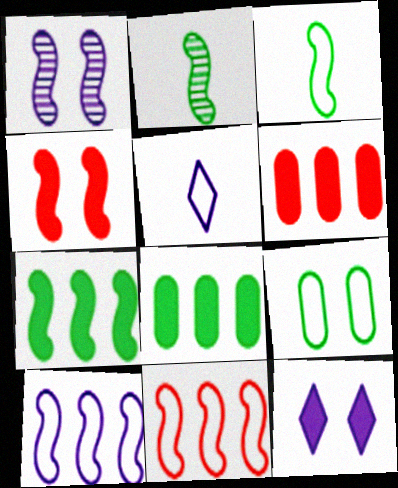[[2, 4, 10], 
[5, 9, 11]]